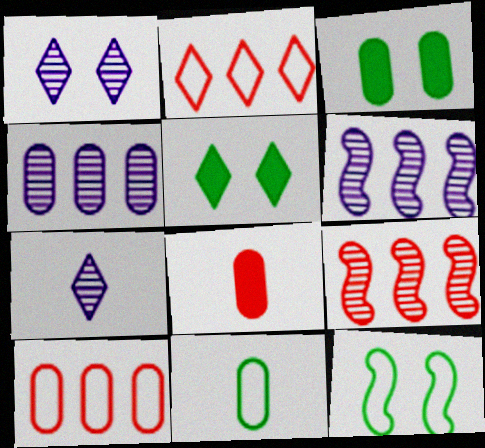[[2, 5, 7]]